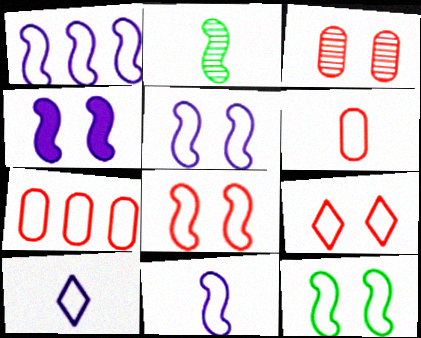[[1, 5, 11], 
[5, 8, 12], 
[7, 10, 12]]